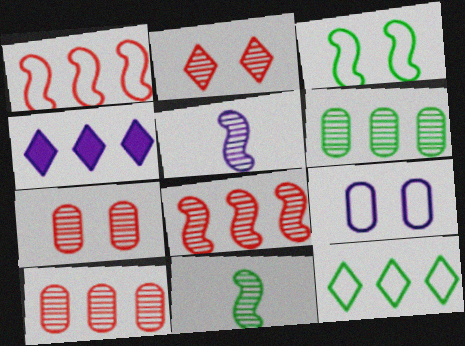[[1, 4, 6], 
[2, 5, 6], 
[4, 5, 9]]